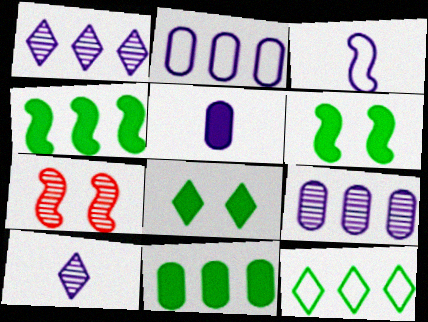[[3, 4, 7], 
[3, 5, 10], 
[5, 7, 12]]